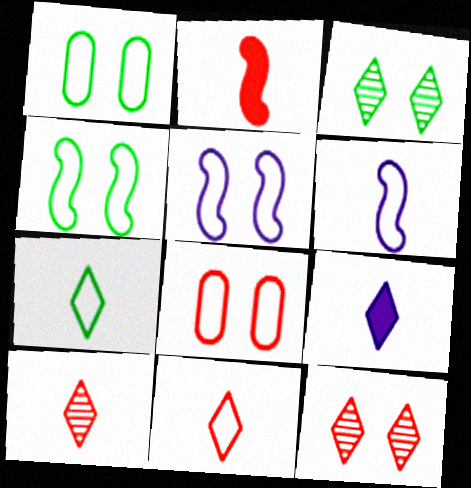[[7, 9, 10]]